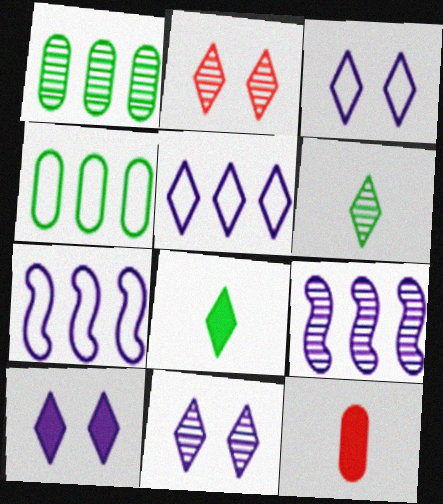[[2, 5, 8], 
[3, 10, 11]]